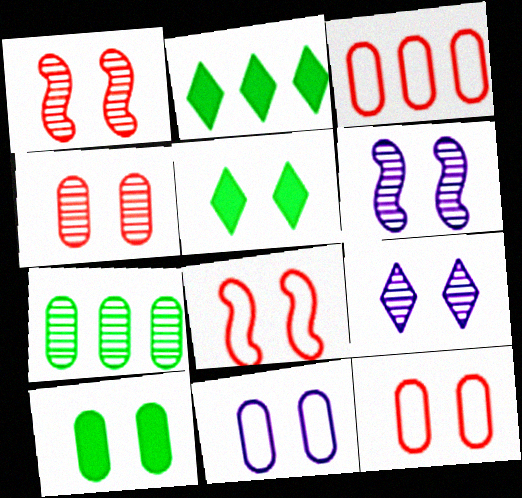[[1, 5, 11], 
[4, 10, 11], 
[5, 6, 12], 
[8, 9, 10]]